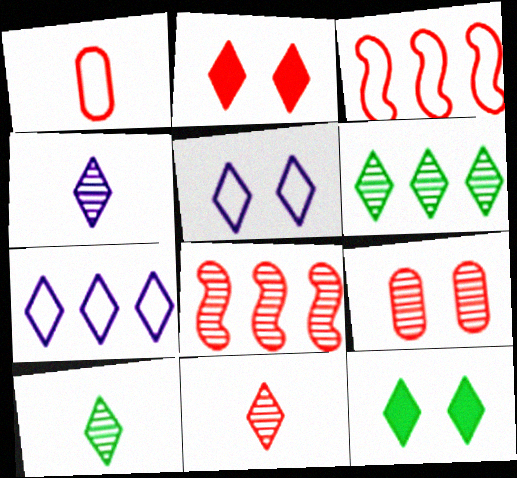[[1, 2, 8], 
[2, 7, 10], 
[4, 10, 11], 
[7, 11, 12], 
[8, 9, 11]]